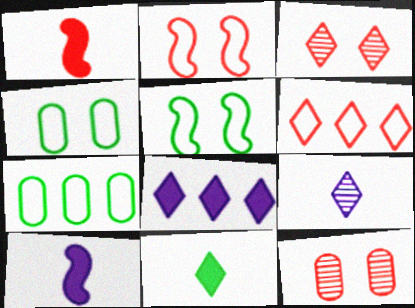[[1, 6, 12], 
[3, 7, 10]]